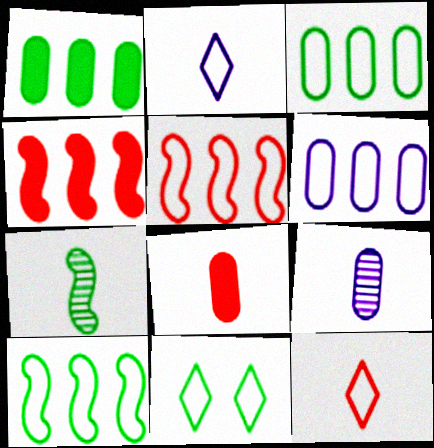[[1, 7, 11], 
[2, 7, 8], 
[4, 9, 11]]